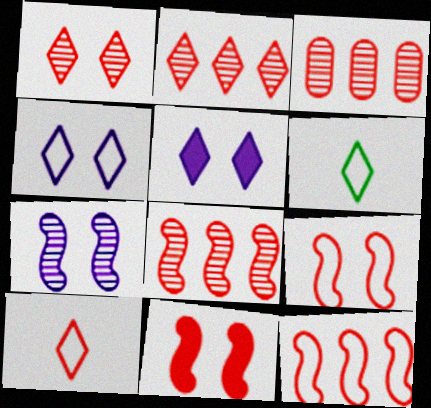[[2, 3, 8], 
[2, 5, 6], 
[3, 10, 11]]